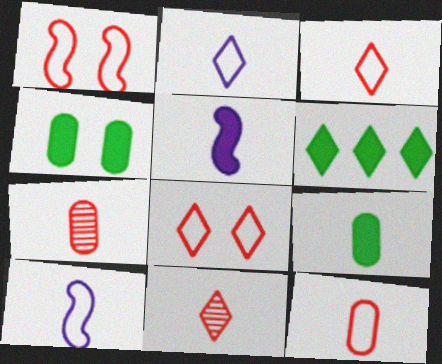[[9, 10, 11]]